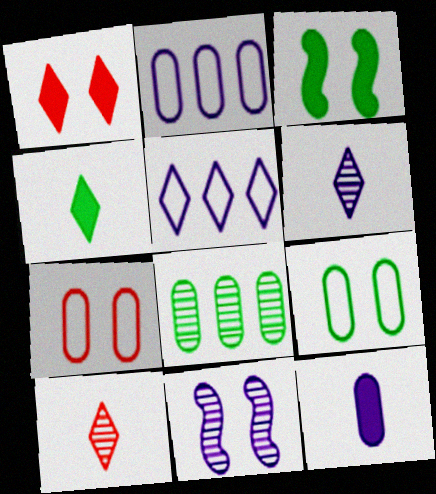[[1, 9, 11], 
[2, 3, 10], 
[5, 11, 12], 
[7, 8, 12], 
[8, 10, 11]]